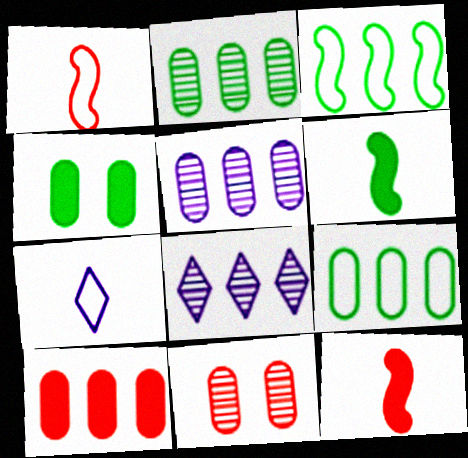[[1, 4, 8], 
[3, 8, 10], 
[5, 9, 10]]